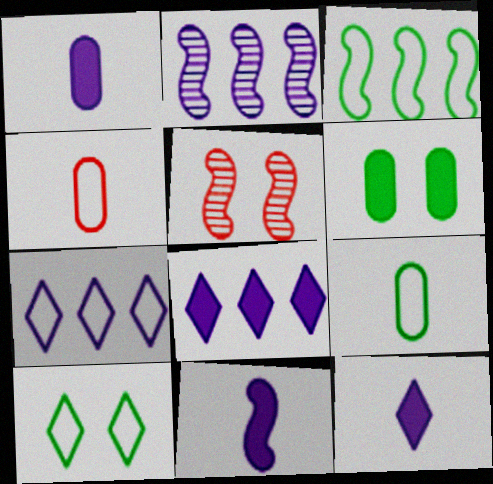[[1, 11, 12], 
[3, 5, 11], 
[3, 9, 10], 
[5, 8, 9]]